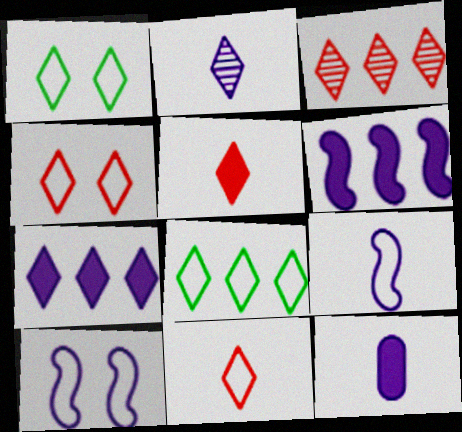[[2, 9, 12], 
[3, 4, 5], 
[3, 7, 8]]